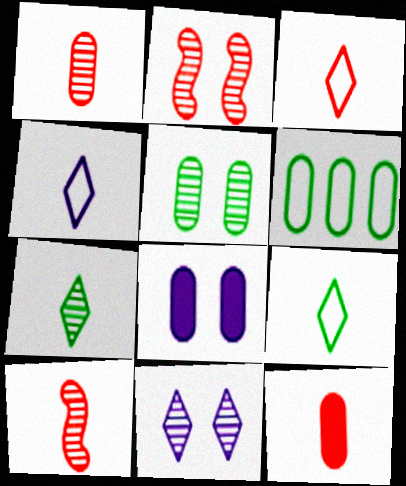[[1, 6, 8], 
[2, 5, 11], 
[3, 4, 9], 
[3, 10, 12]]